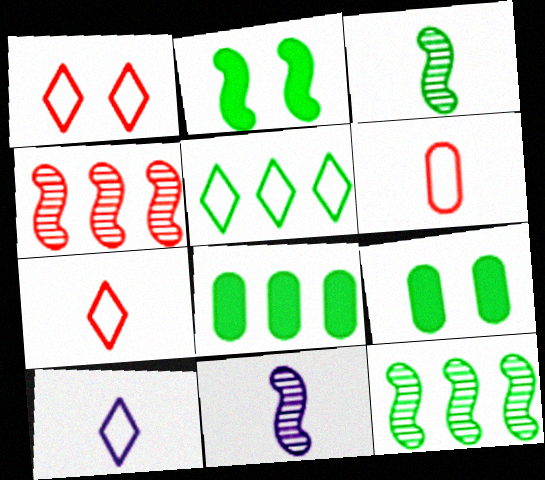[[1, 5, 10], 
[1, 8, 11], 
[3, 5, 9], 
[4, 9, 10], 
[5, 8, 12]]